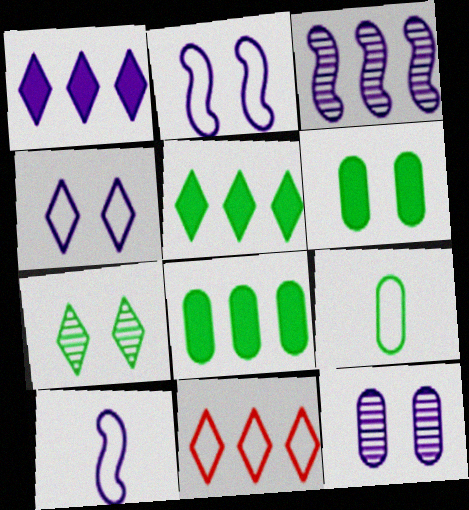[[1, 10, 12], 
[2, 9, 11], 
[3, 8, 11]]